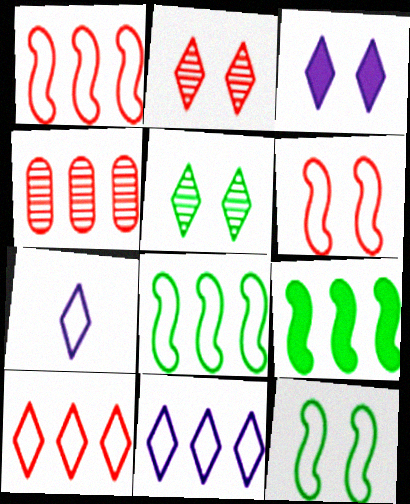[[4, 9, 11]]